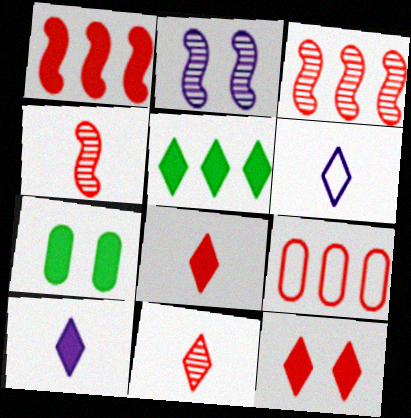[[1, 7, 10], 
[3, 6, 7], 
[4, 9, 12], 
[5, 10, 12]]